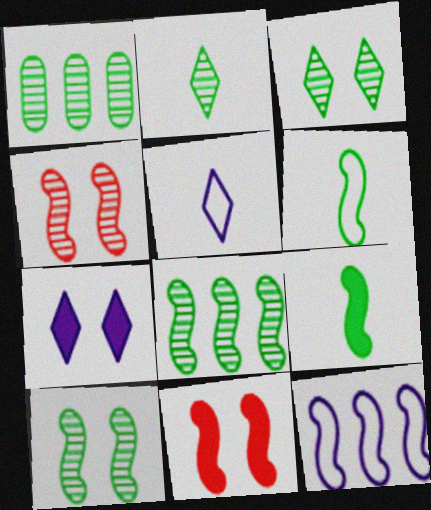[[1, 2, 10], 
[1, 5, 11], 
[4, 9, 12]]